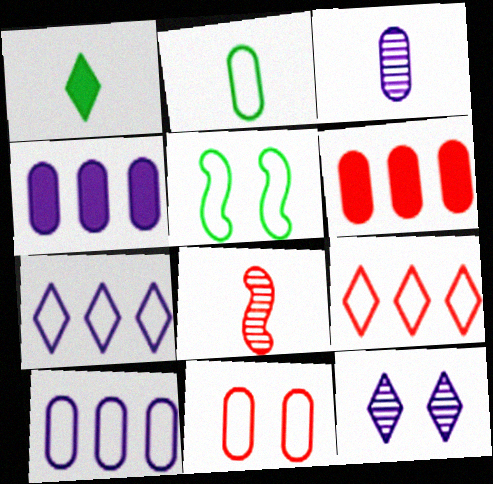[[1, 9, 12], 
[2, 10, 11]]